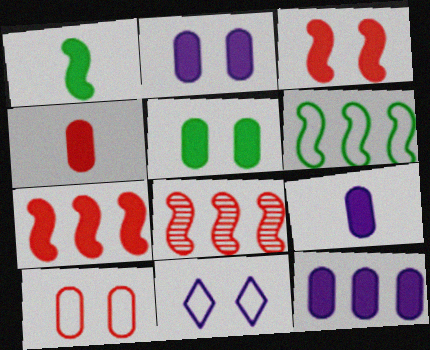[[2, 9, 12], 
[4, 5, 12]]